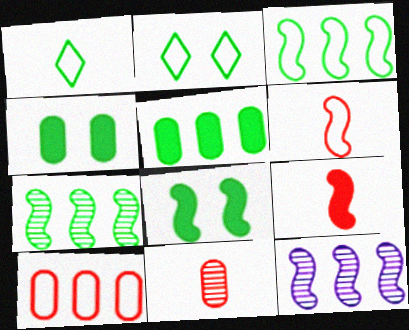[[1, 4, 7], 
[6, 8, 12]]